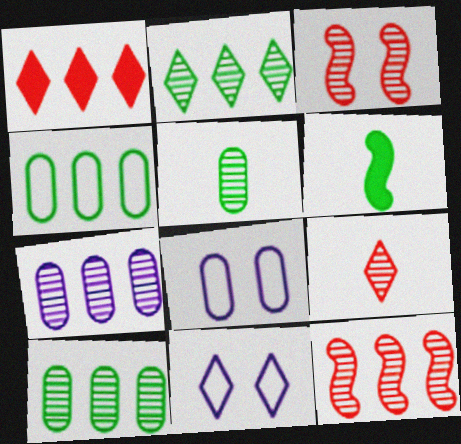[[2, 7, 12]]